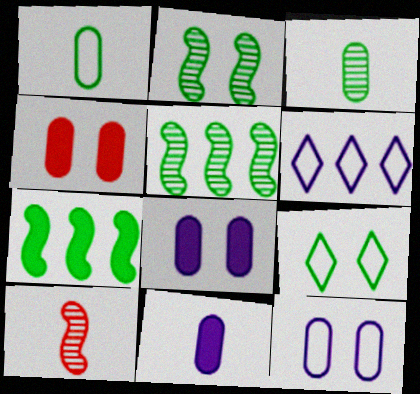[[3, 7, 9]]